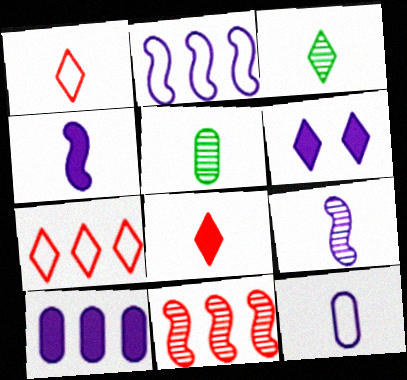[[1, 4, 5], 
[3, 6, 7], 
[4, 6, 10]]